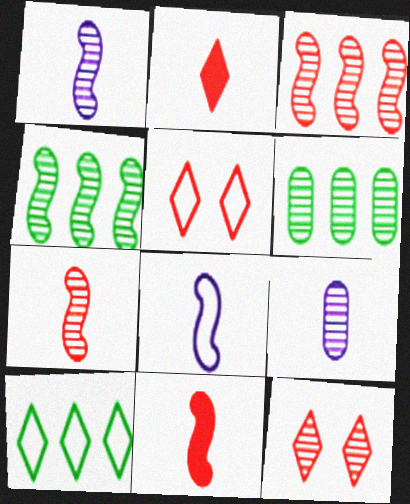[[1, 6, 12], 
[4, 9, 12]]